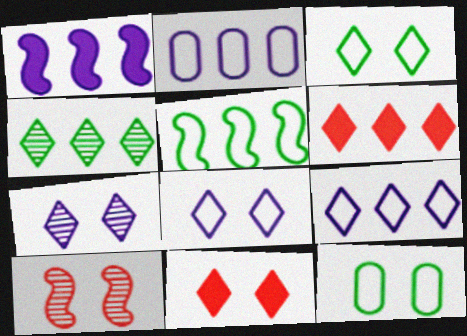[[3, 7, 11], 
[4, 6, 9]]